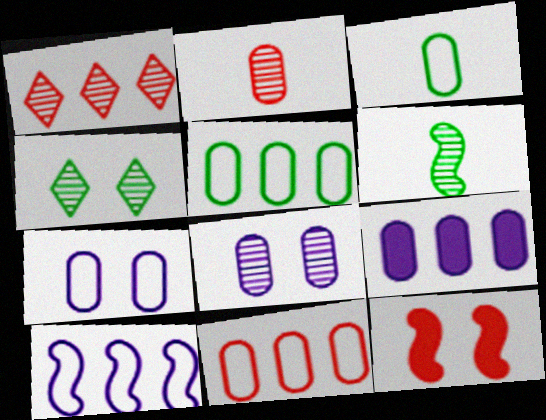[[1, 6, 8], 
[3, 7, 11], 
[4, 7, 12], 
[6, 10, 12]]